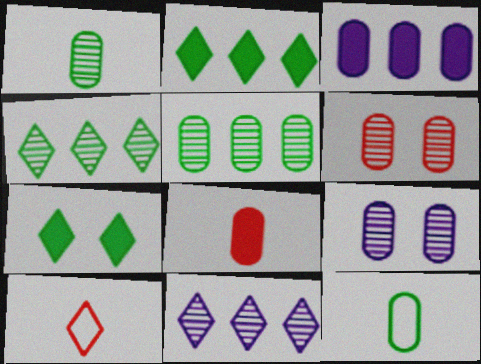[[3, 6, 12], 
[7, 10, 11]]